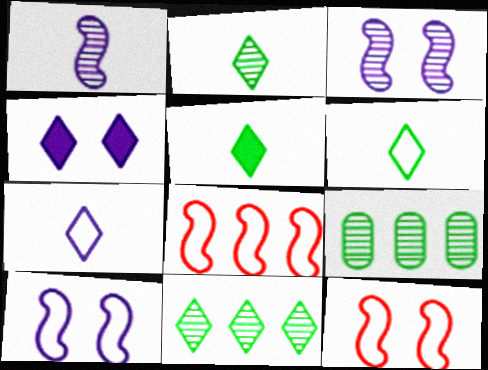[[2, 5, 6]]